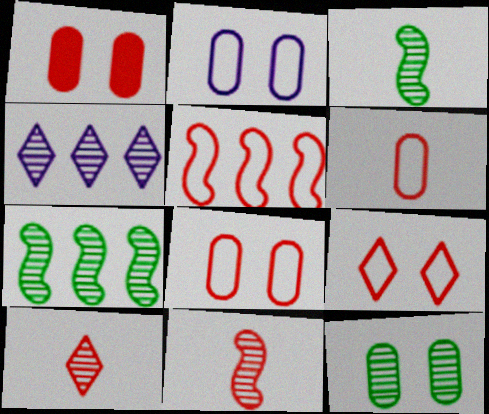[[1, 2, 12], 
[1, 5, 10], 
[4, 11, 12], 
[5, 6, 9]]